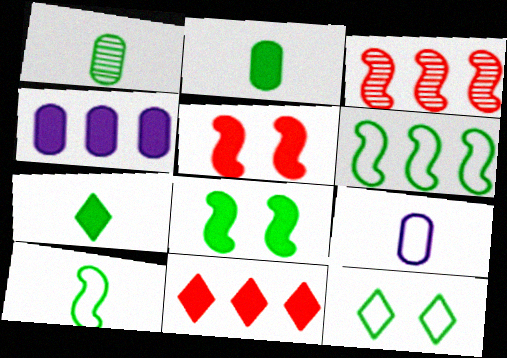[[1, 7, 10], 
[4, 5, 7]]